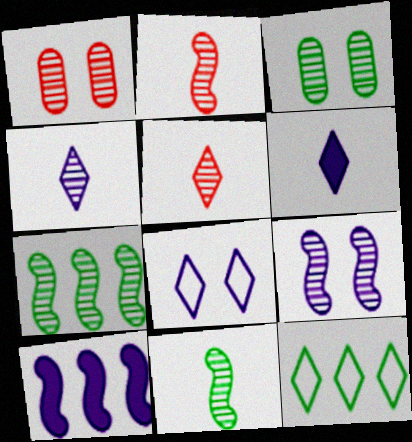[[1, 4, 7], 
[2, 7, 9]]